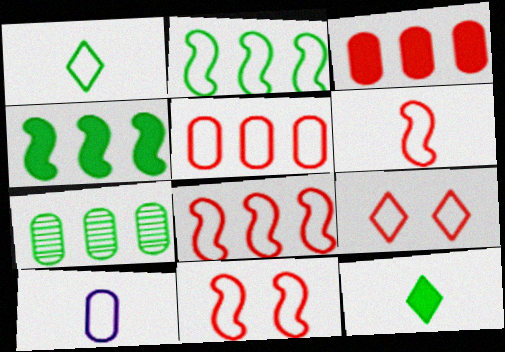[[1, 6, 10], 
[2, 9, 10], 
[5, 6, 9], 
[6, 8, 11]]